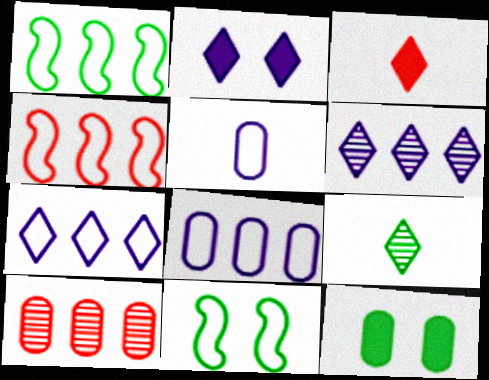[[1, 9, 12], 
[5, 10, 12]]